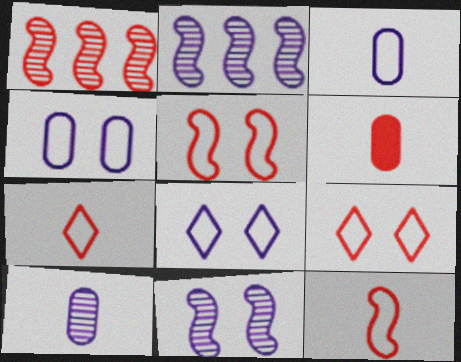[[1, 6, 9]]